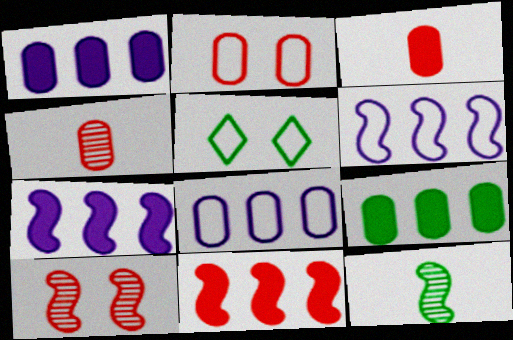[[4, 5, 7], 
[5, 9, 12]]